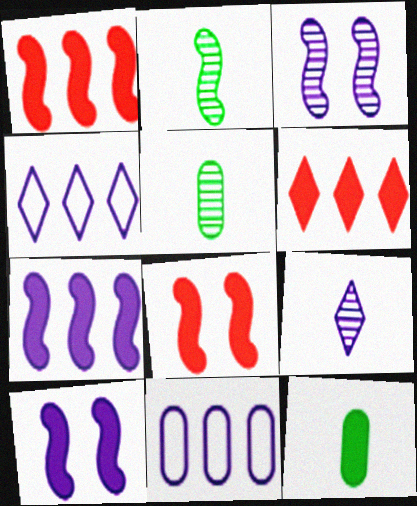[[4, 5, 8], 
[6, 10, 12], 
[9, 10, 11]]